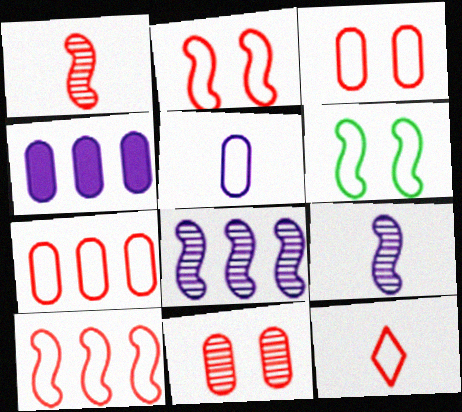[[2, 7, 12], 
[3, 10, 12]]